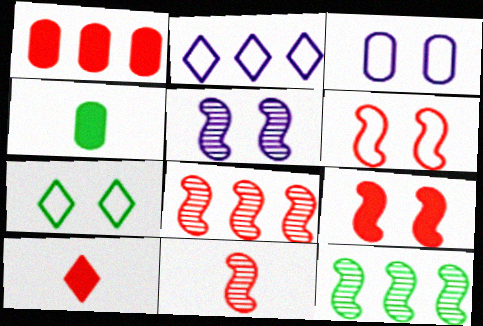[[1, 2, 12], 
[1, 9, 10], 
[3, 6, 7], 
[3, 10, 12], 
[4, 7, 12], 
[5, 11, 12]]